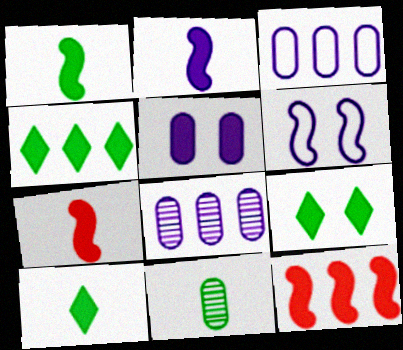[[1, 2, 7], 
[4, 5, 7], 
[4, 9, 10], 
[5, 10, 12]]